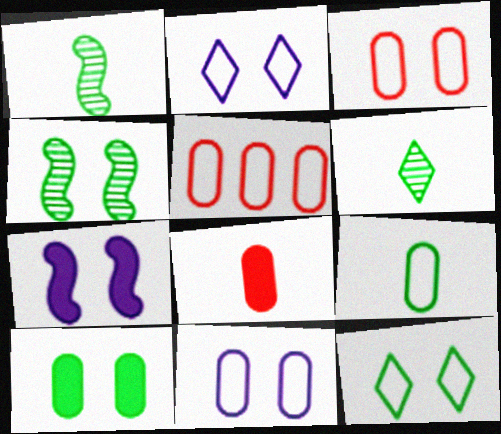[[4, 10, 12], 
[5, 6, 7], 
[5, 9, 11]]